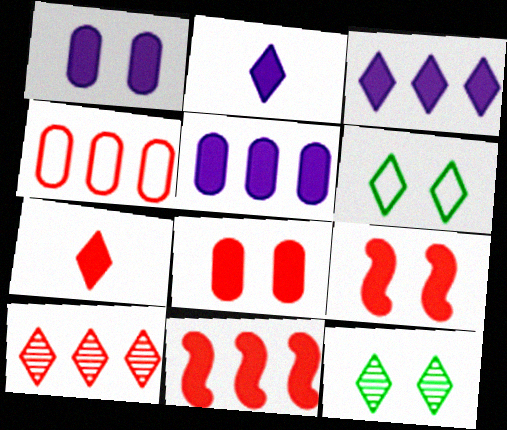[[2, 6, 10], 
[4, 10, 11], 
[7, 8, 11]]